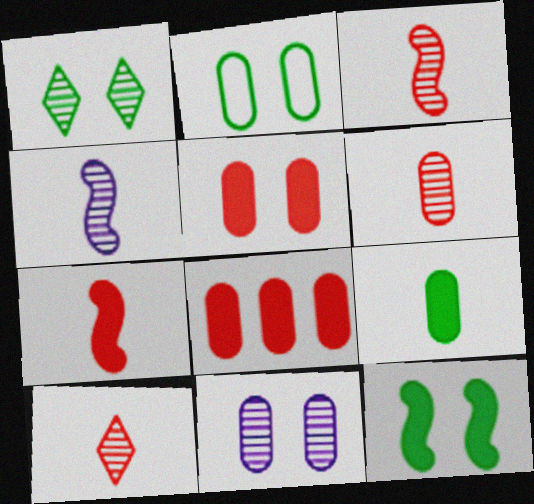[[1, 2, 12], 
[2, 5, 11], 
[3, 6, 10]]